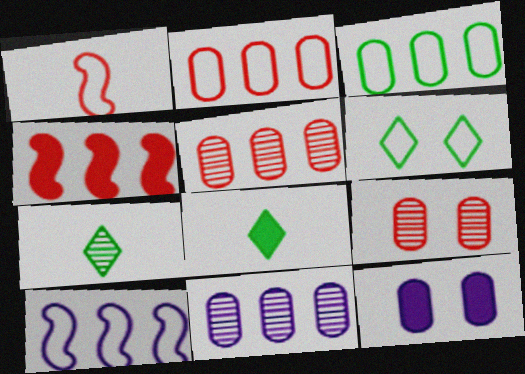[[4, 8, 12], 
[8, 9, 10]]